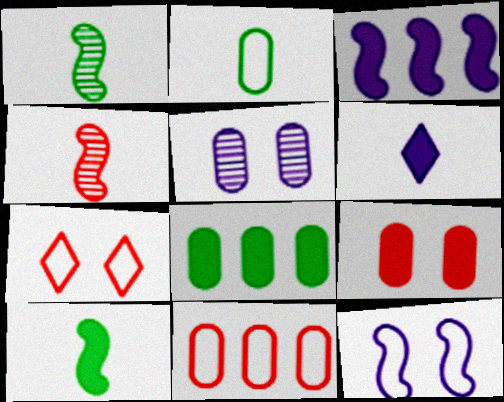[[2, 4, 6]]